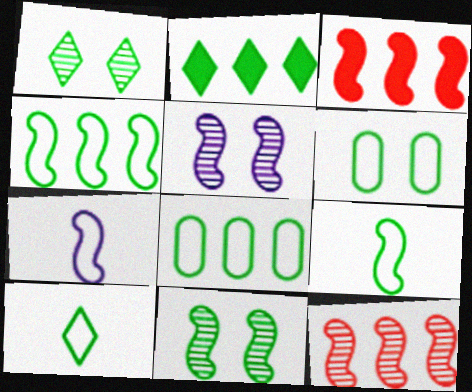[[1, 2, 10], 
[3, 5, 9], 
[3, 7, 11], 
[4, 6, 10]]